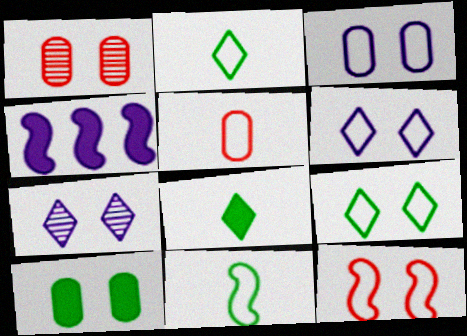[[1, 2, 4], 
[1, 3, 10], 
[3, 9, 12], 
[7, 10, 12]]